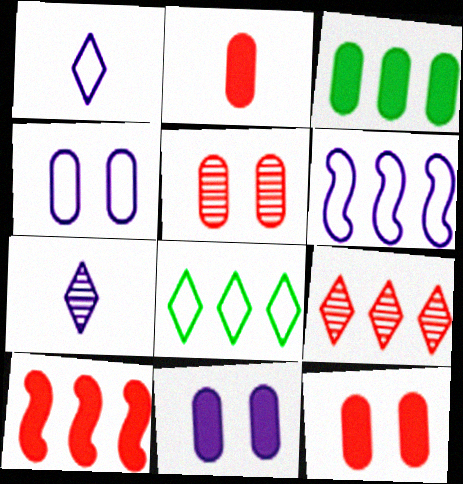[[1, 4, 6], 
[2, 3, 11], 
[3, 6, 9], 
[6, 7, 11]]